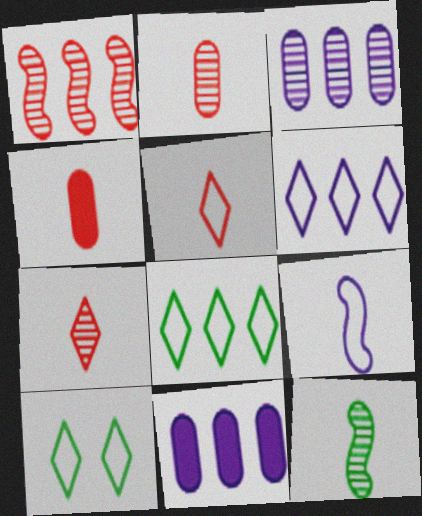[[1, 8, 11], 
[5, 6, 10]]